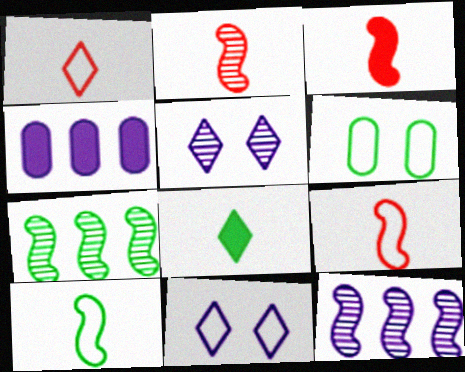[[2, 3, 9], 
[6, 7, 8]]